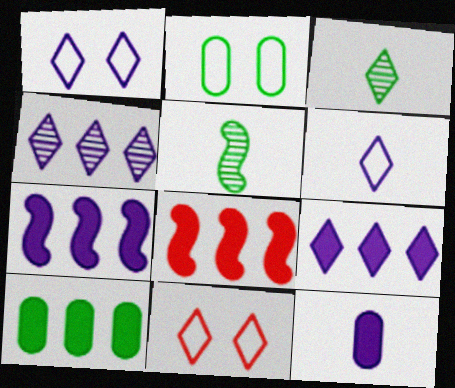[[3, 9, 11], 
[8, 9, 10]]